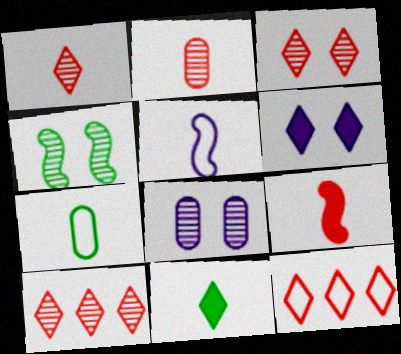[[1, 3, 10], 
[2, 5, 11], 
[3, 4, 8]]